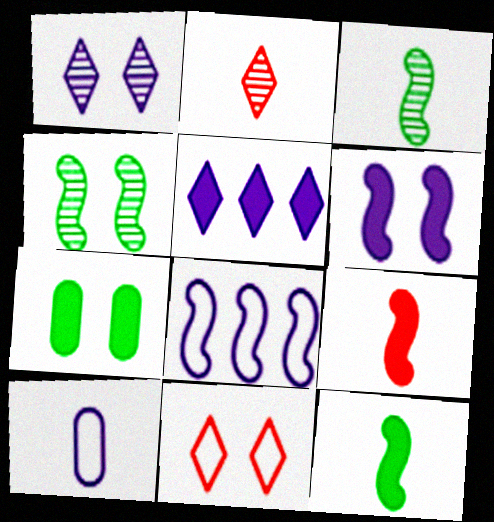[[2, 7, 8], 
[2, 10, 12], 
[4, 8, 9], 
[5, 7, 9]]